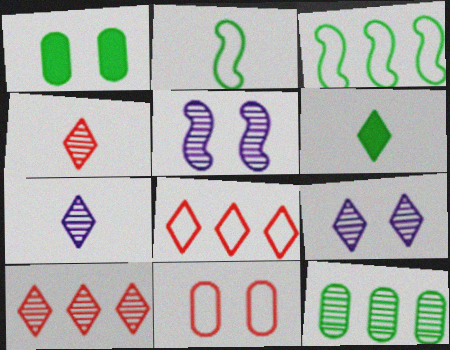[[4, 5, 12], 
[6, 8, 9]]